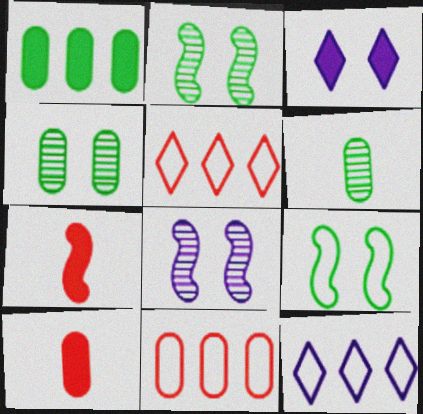[[1, 3, 7], 
[2, 10, 12], 
[4, 7, 12]]